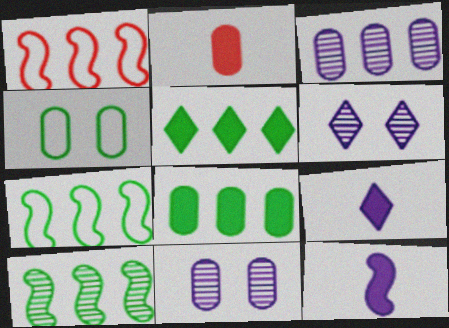[[1, 3, 5], 
[2, 3, 4], 
[2, 6, 7]]